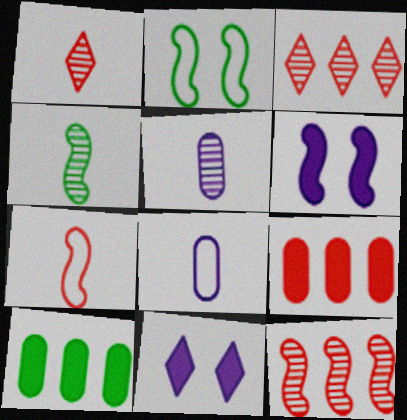[[1, 4, 5]]